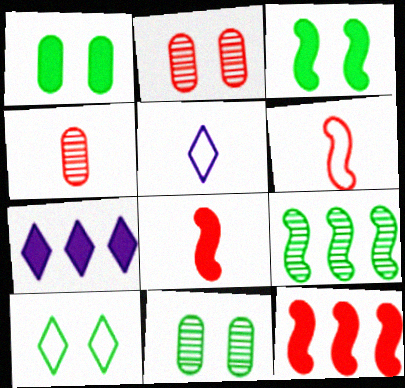[[1, 7, 8], 
[3, 10, 11], 
[5, 11, 12], 
[6, 7, 11]]